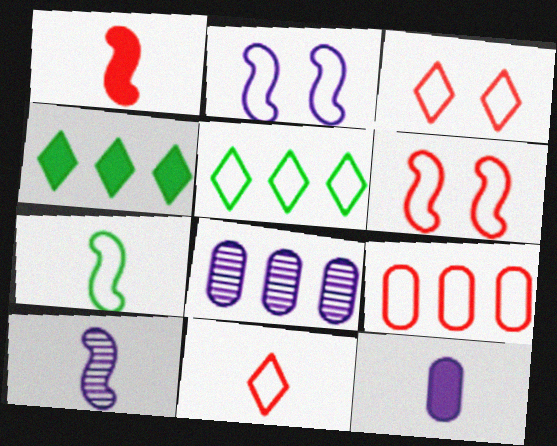[[1, 7, 10], 
[6, 9, 11]]